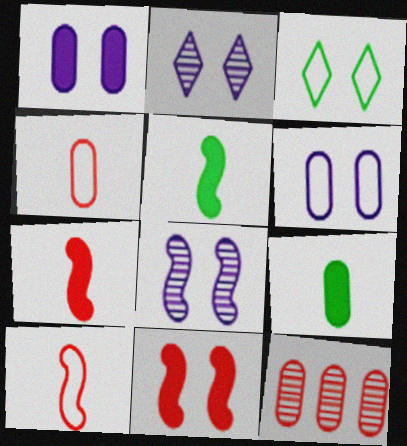[[6, 9, 12]]